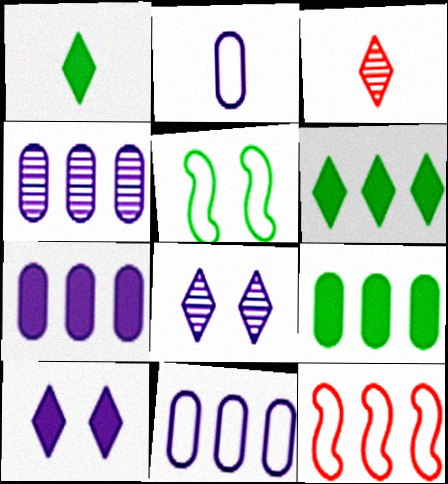[[3, 5, 7], 
[4, 6, 12], 
[4, 7, 11]]